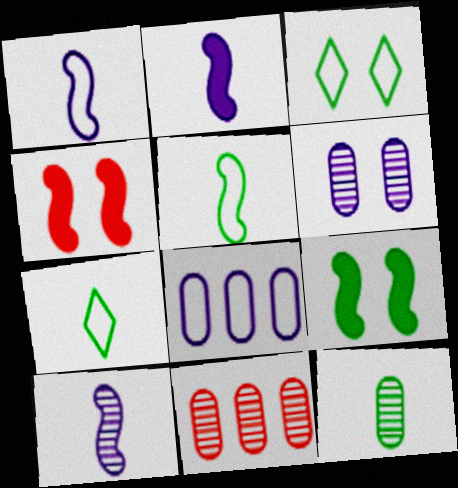[[1, 2, 10], 
[2, 3, 11], 
[3, 4, 6], 
[6, 11, 12]]